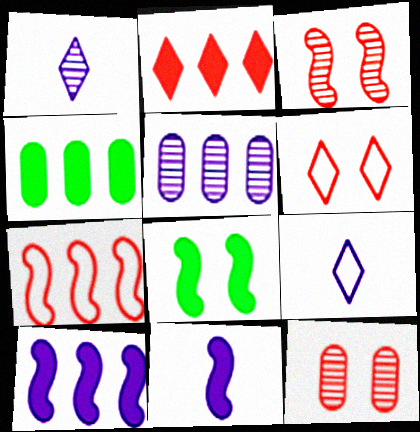[[2, 4, 10], 
[3, 4, 9]]